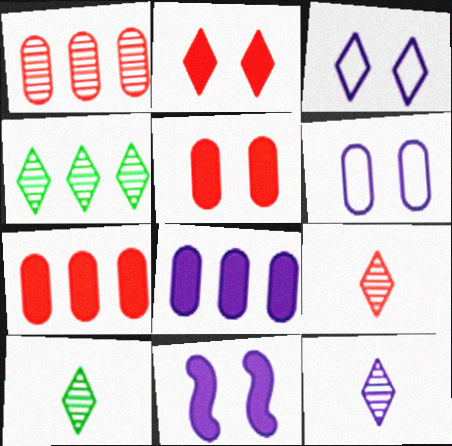[[9, 10, 12]]